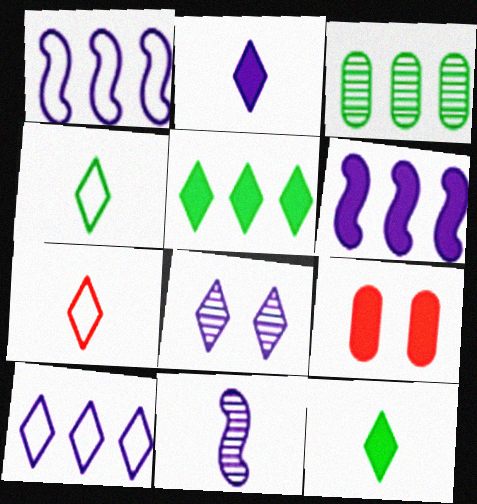[[2, 8, 10], 
[5, 7, 8], 
[6, 9, 12]]